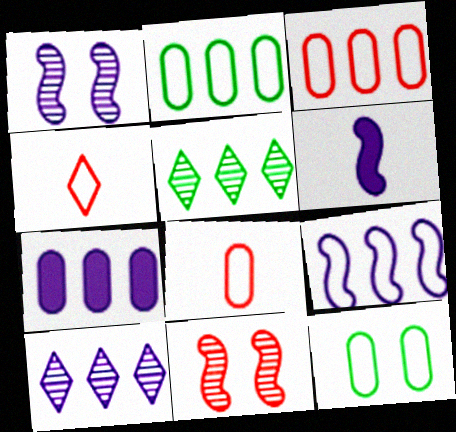[[1, 6, 9], 
[4, 9, 12], 
[7, 9, 10]]